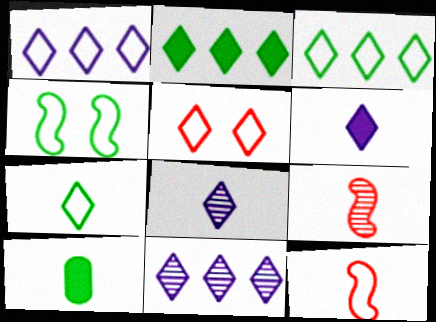[[1, 5, 7], 
[2, 5, 8], 
[8, 10, 12]]